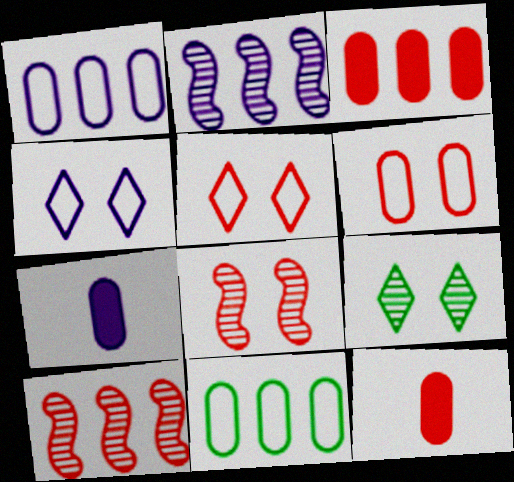[[2, 4, 7], 
[5, 10, 12]]